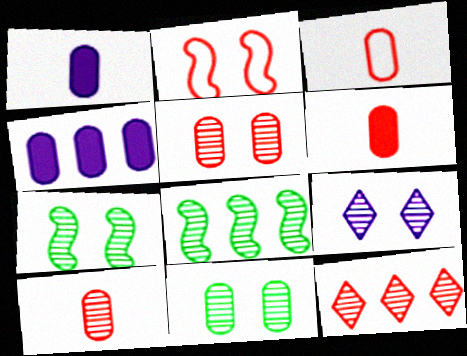[[2, 6, 12], 
[3, 4, 11], 
[3, 6, 10], 
[5, 7, 9], 
[8, 9, 10]]